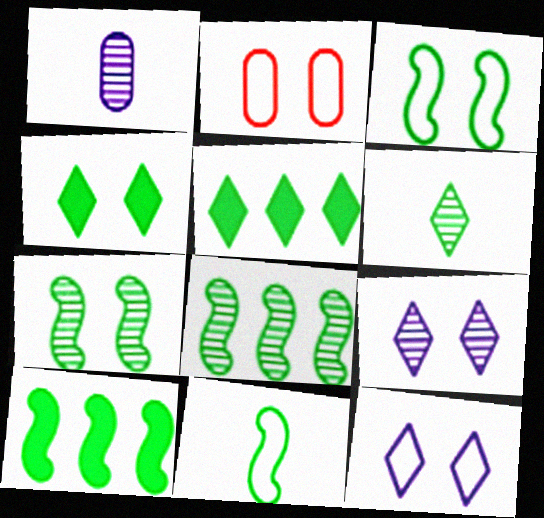[[2, 3, 12], 
[7, 10, 11]]